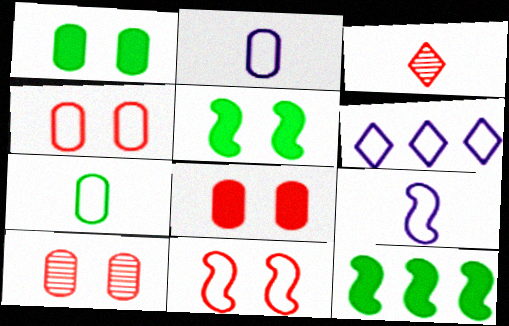[[4, 8, 10], 
[6, 7, 11]]